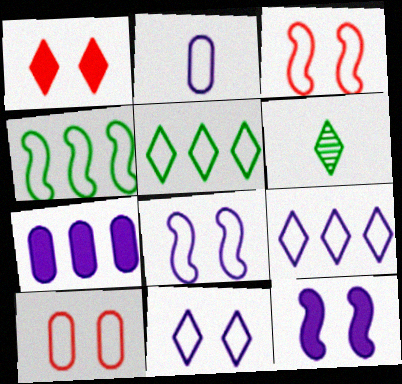[[1, 6, 9], 
[2, 3, 5], 
[2, 8, 9], 
[3, 6, 7]]